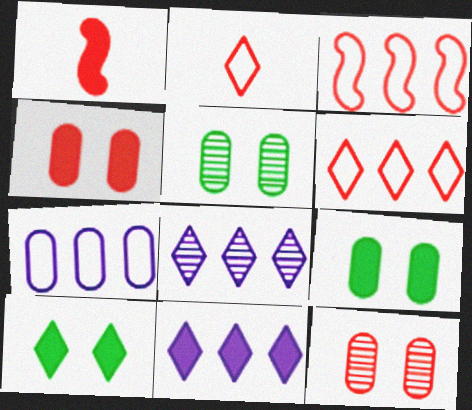[[1, 6, 12], 
[1, 9, 11], 
[2, 8, 10]]